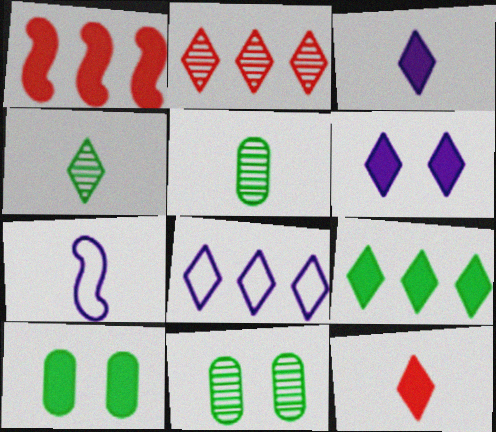[[1, 3, 10], 
[2, 7, 10], 
[2, 8, 9], 
[5, 7, 12], 
[6, 9, 12]]